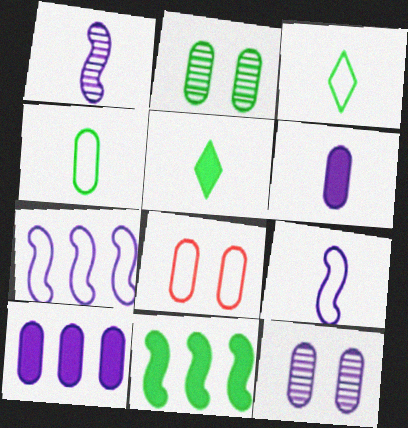[[2, 3, 11], 
[3, 7, 8]]